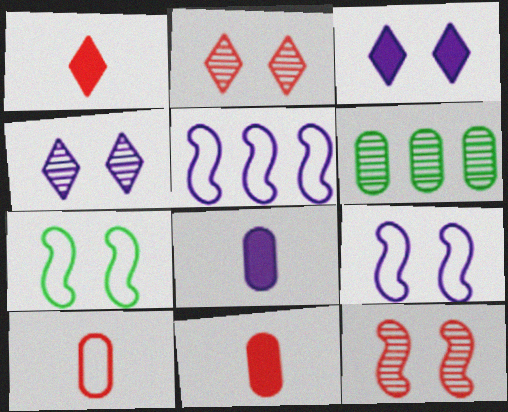[[1, 6, 9], 
[4, 5, 8]]